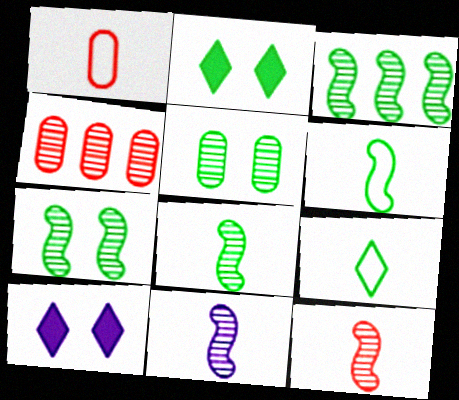[[1, 3, 10], 
[3, 7, 8], 
[4, 6, 10], 
[8, 11, 12]]